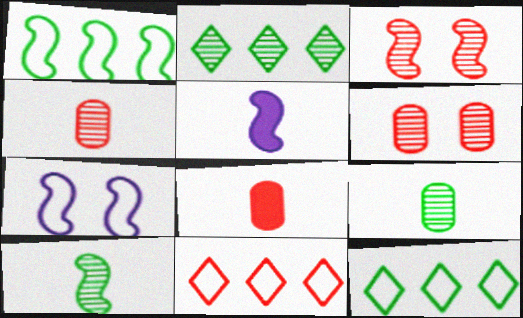[[1, 3, 5], 
[2, 7, 8], 
[3, 8, 11], 
[5, 6, 12]]